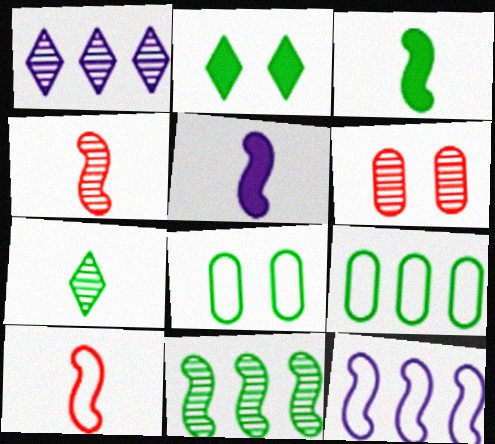[]